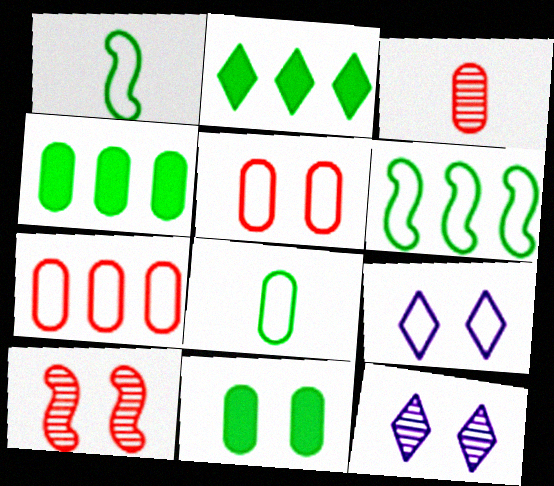[[1, 7, 9], 
[9, 10, 11]]